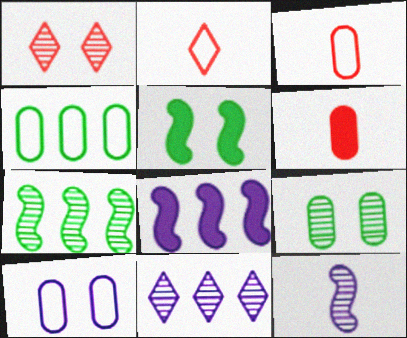[[1, 5, 10], 
[2, 8, 9], 
[3, 4, 10], 
[3, 5, 11]]